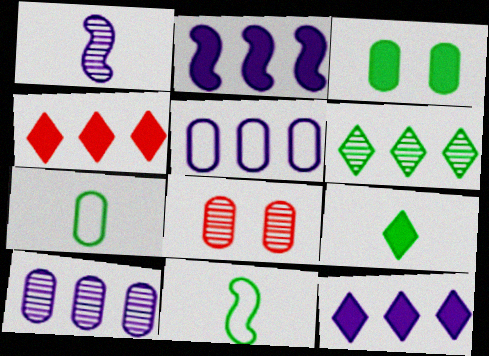[[1, 6, 8], 
[3, 6, 11], 
[8, 11, 12]]